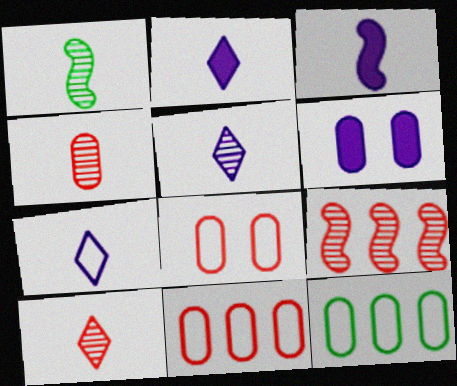[[1, 4, 5], 
[2, 5, 7], 
[4, 6, 12]]